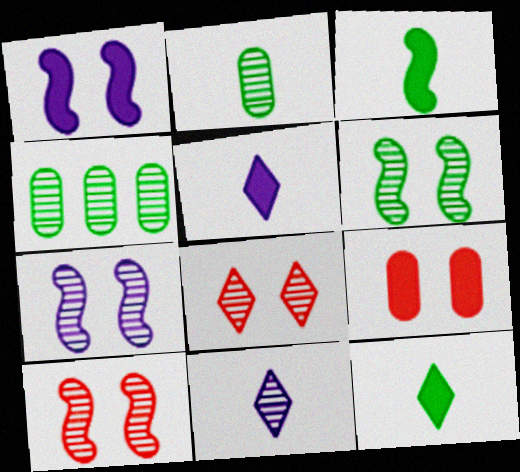[[4, 10, 11], 
[6, 7, 10]]